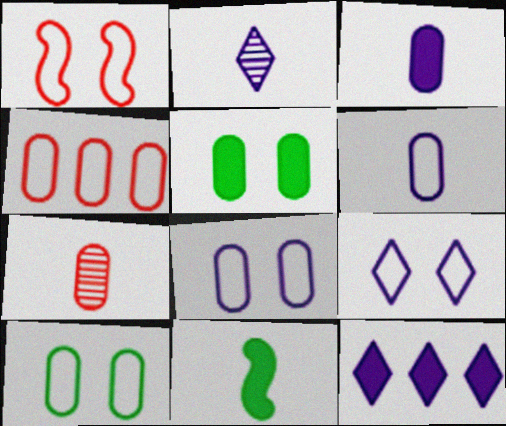[[1, 9, 10], 
[2, 9, 12], 
[4, 6, 10]]